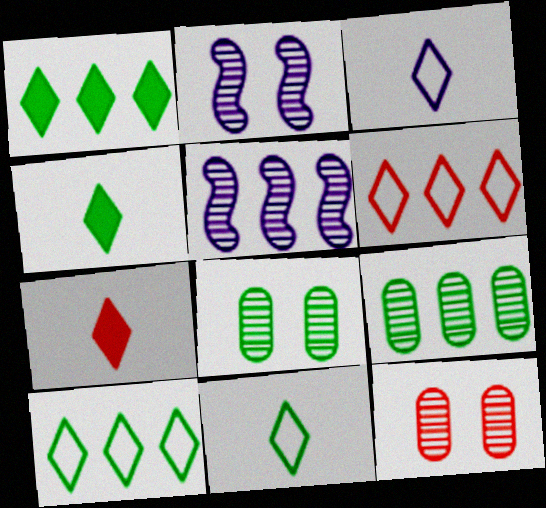[]